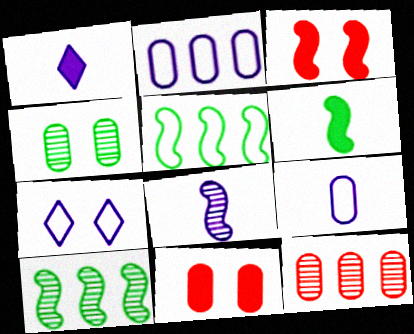[[1, 8, 9], 
[3, 4, 7], 
[3, 5, 8], 
[6, 7, 12]]